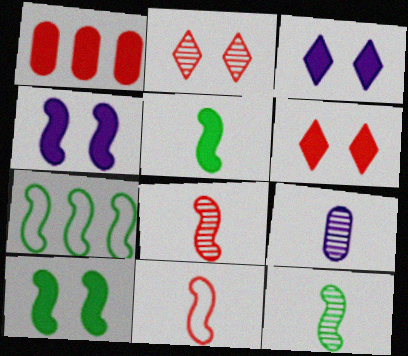[[1, 2, 11], 
[1, 3, 5], 
[4, 7, 8], 
[6, 7, 9], 
[7, 10, 12]]